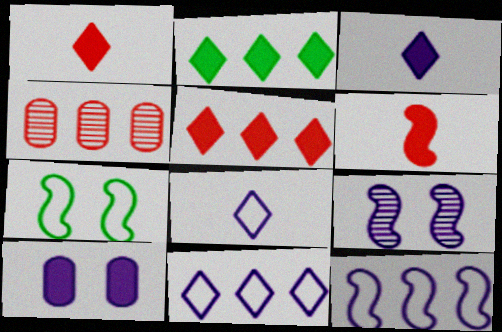[[2, 4, 12], 
[2, 6, 10], 
[3, 4, 7]]